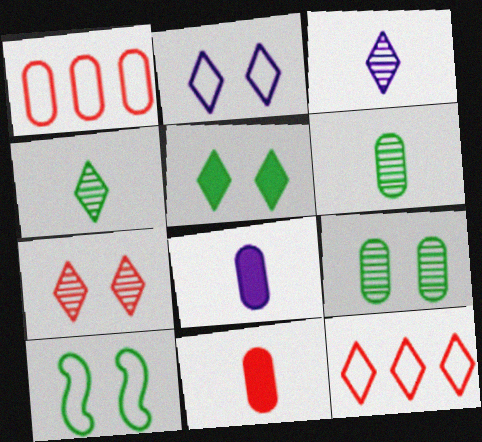[[1, 8, 9], 
[2, 5, 7], 
[3, 5, 12], 
[5, 9, 10]]